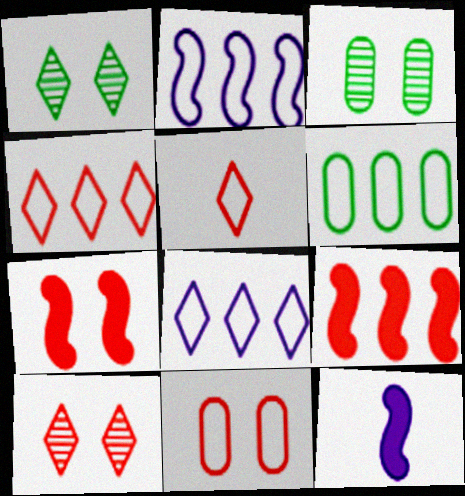[[2, 4, 6], 
[3, 4, 12], 
[6, 10, 12], 
[7, 10, 11]]